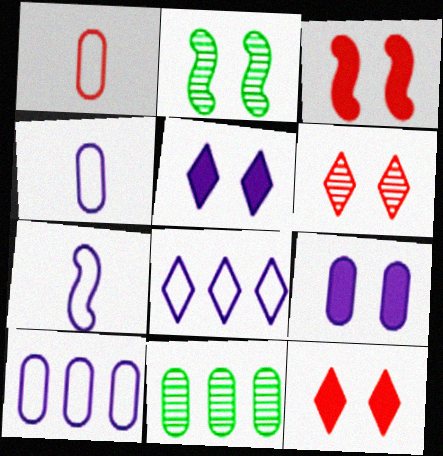[[1, 9, 11], 
[7, 11, 12]]